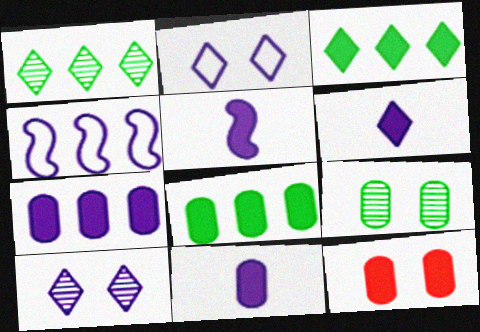[[3, 5, 12], 
[4, 10, 11], 
[5, 6, 11], 
[8, 11, 12]]